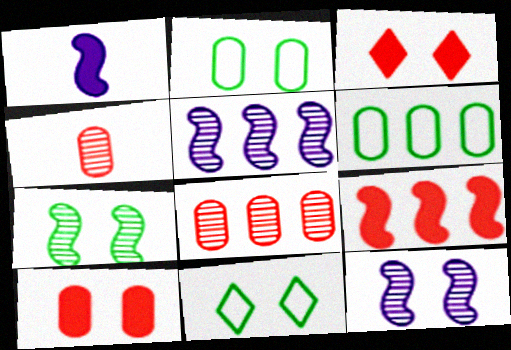[[1, 8, 11], 
[2, 3, 12], 
[10, 11, 12]]